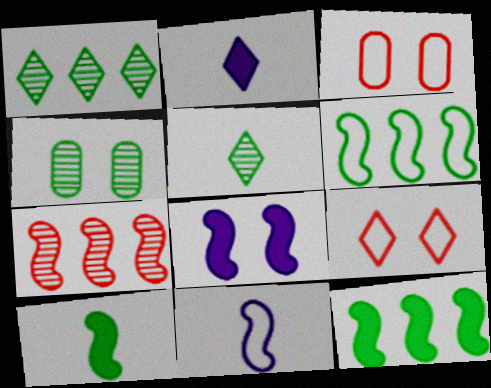[[1, 2, 9], 
[4, 8, 9]]